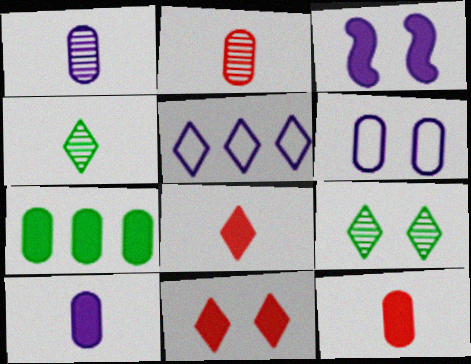[[1, 3, 5], 
[2, 6, 7], 
[3, 7, 8], 
[4, 5, 11], 
[5, 8, 9]]